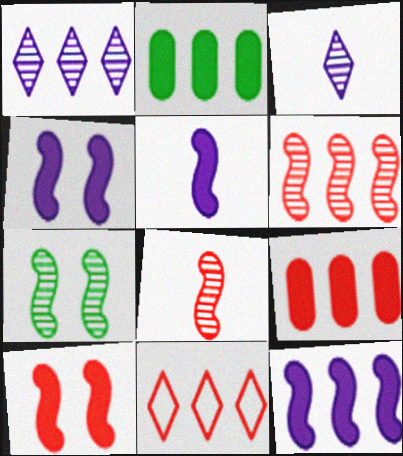[[4, 5, 12], 
[6, 9, 11]]